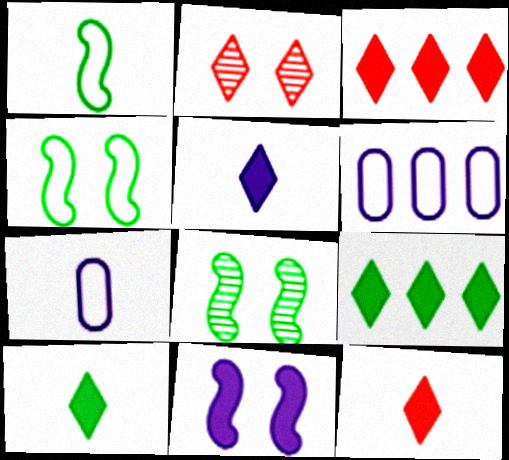[[3, 7, 8], 
[5, 10, 12], 
[6, 8, 12]]